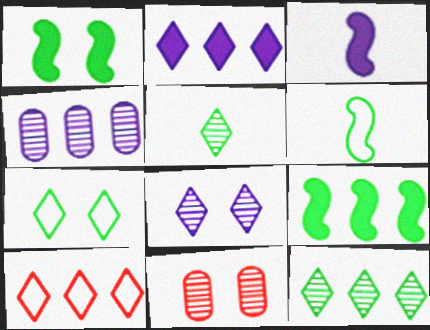[[2, 6, 11], 
[2, 10, 12], 
[4, 9, 10]]